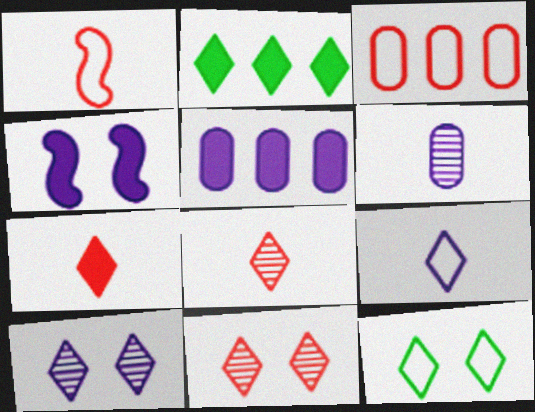[[2, 9, 11]]